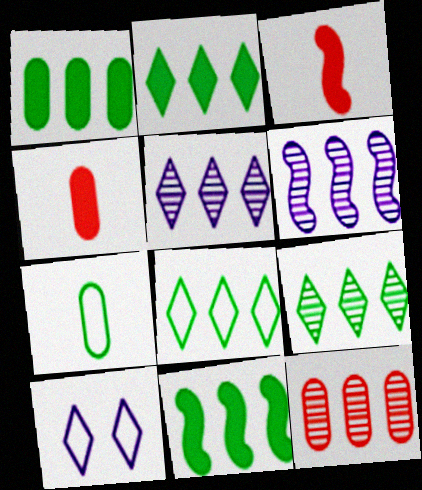[[1, 2, 11], 
[2, 8, 9], 
[6, 9, 12]]